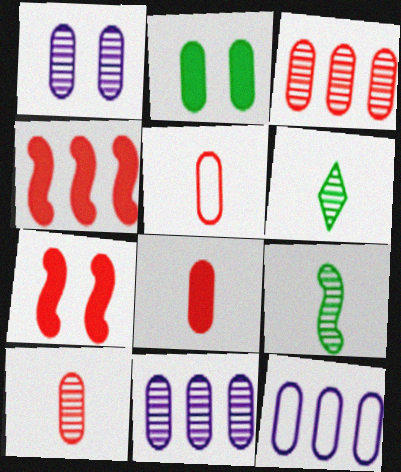[[2, 5, 11], 
[2, 10, 12], 
[5, 8, 10], 
[6, 7, 12]]